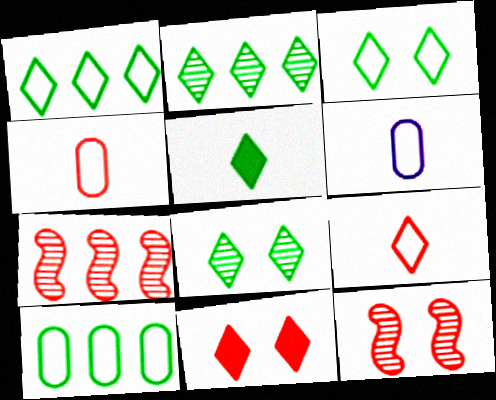[[1, 5, 8], 
[2, 3, 5], 
[4, 7, 11]]